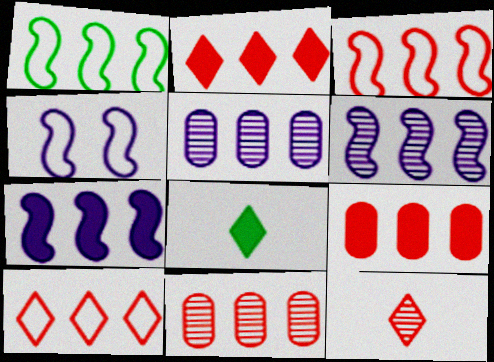[[1, 2, 5], 
[2, 3, 11], 
[4, 8, 11]]